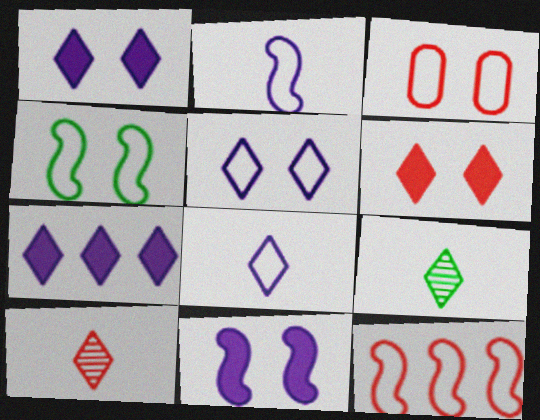[[2, 4, 12], 
[3, 4, 5]]